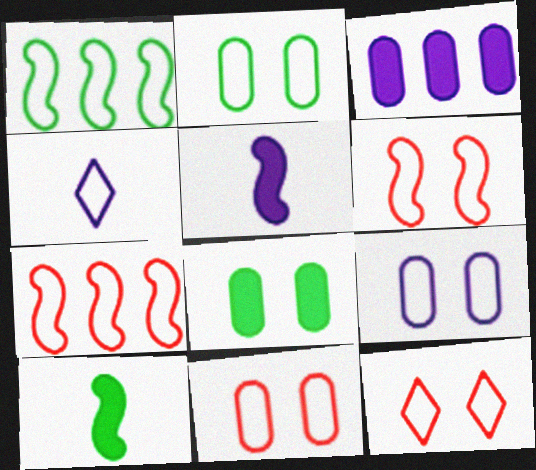[[1, 4, 11], 
[2, 4, 7], 
[2, 9, 11], 
[6, 11, 12]]